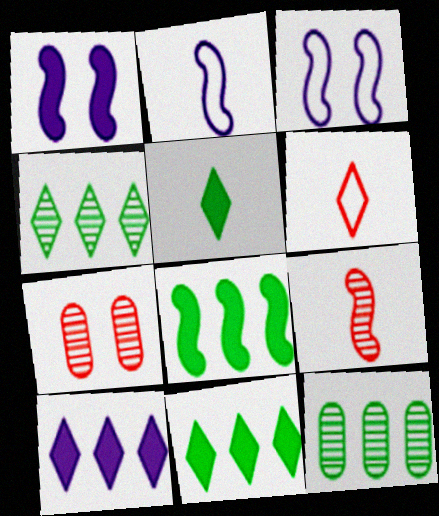[[1, 6, 12], 
[2, 7, 11], 
[3, 8, 9]]